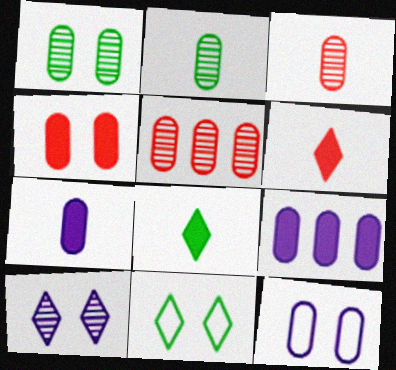[[1, 4, 12]]